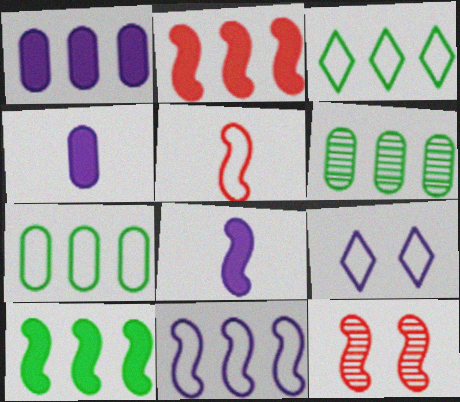[[2, 5, 12], 
[3, 4, 12], 
[3, 6, 10], 
[5, 7, 9]]